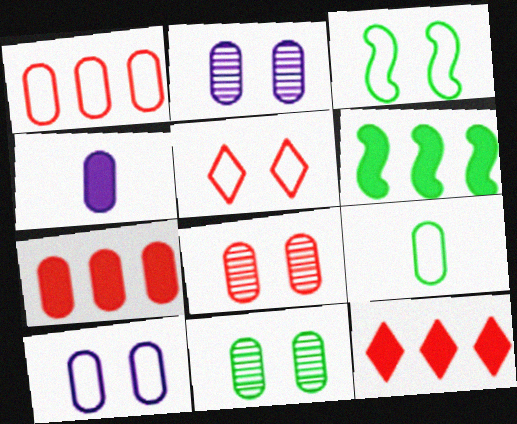[[1, 4, 11], 
[1, 9, 10], 
[2, 7, 9], 
[2, 8, 11], 
[3, 5, 10]]